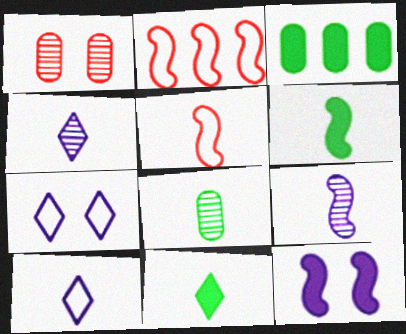[[5, 6, 9]]